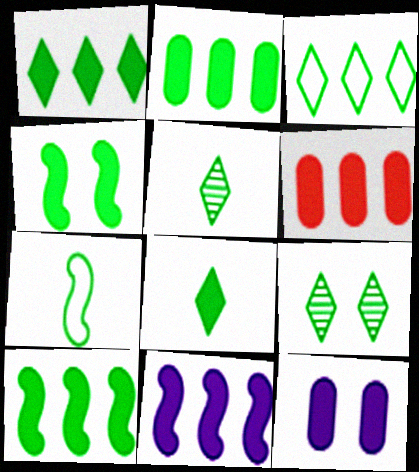[[1, 2, 10], 
[1, 6, 11], 
[2, 4, 8], 
[2, 7, 9], 
[3, 8, 9]]